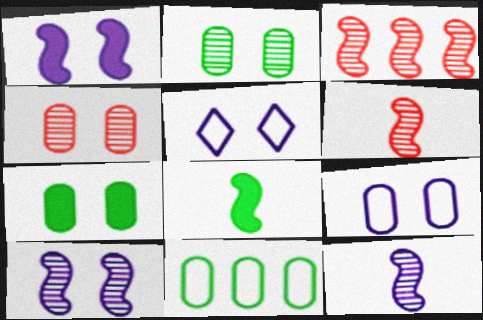[[4, 7, 9]]